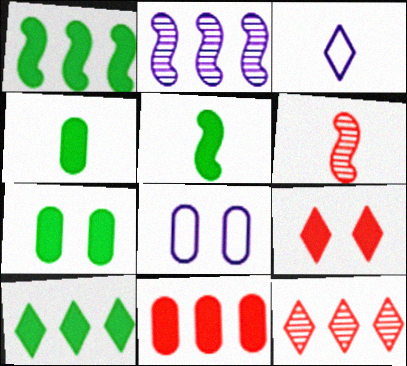[[3, 4, 6], 
[5, 7, 10], 
[5, 8, 12], 
[6, 8, 10]]